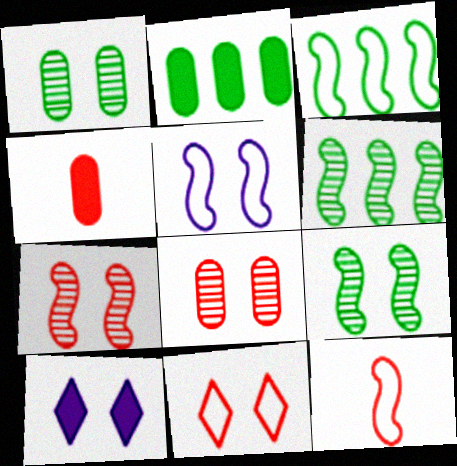[[3, 5, 12]]